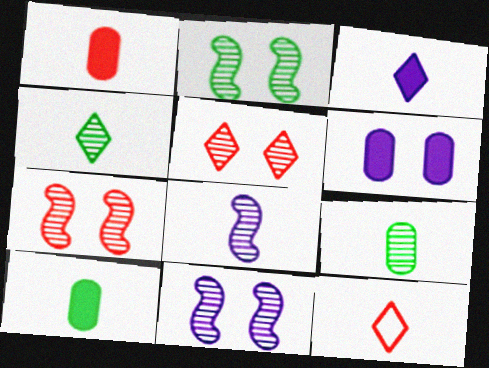[[2, 7, 11], 
[3, 4, 12], 
[8, 10, 12]]